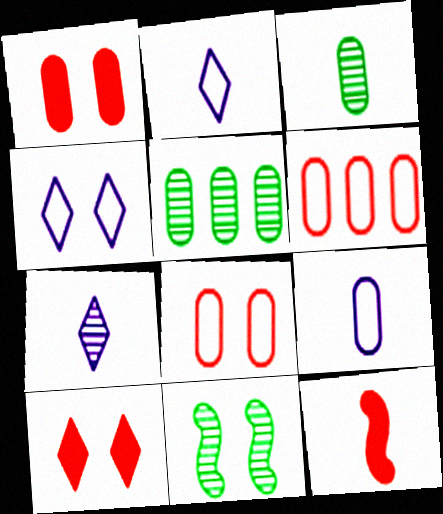[[1, 4, 11], 
[1, 5, 9], 
[2, 3, 12], 
[4, 5, 12]]